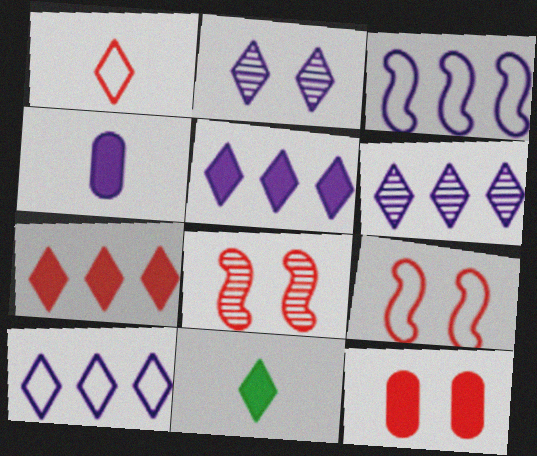[[2, 3, 4], 
[5, 6, 10]]